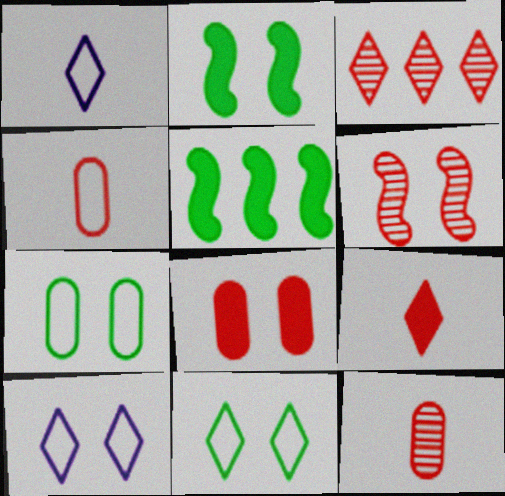[[3, 6, 12], 
[5, 10, 12]]